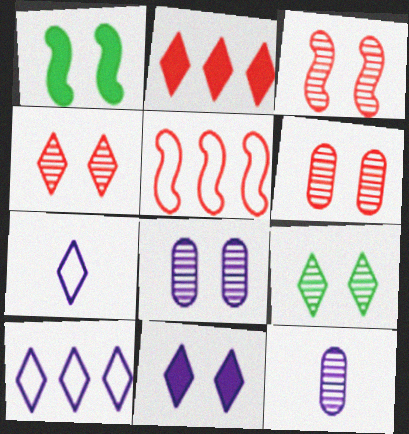[[2, 7, 9], 
[3, 4, 6], 
[3, 8, 9]]